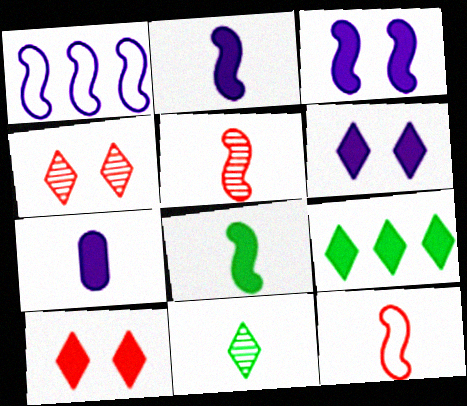[[7, 11, 12]]